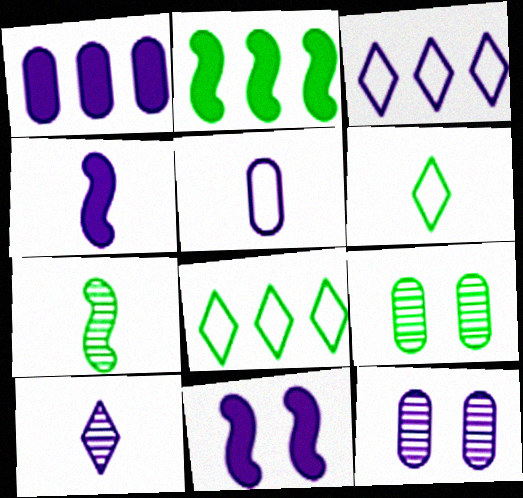[[1, 5, 12], 
[2, 6, 9], 
[3, 4, 12], 
[4, 5, 10]]